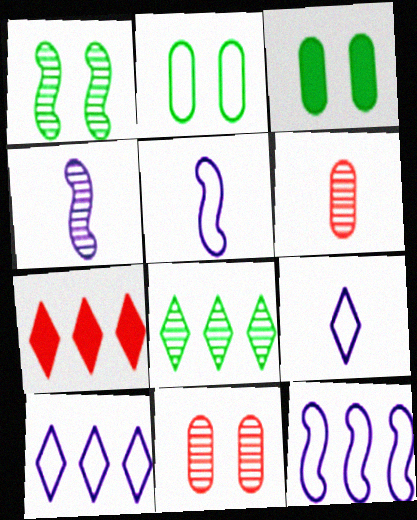[[2, 4, 7], 
[4, 8, 11], 
[7, 8, 10]]